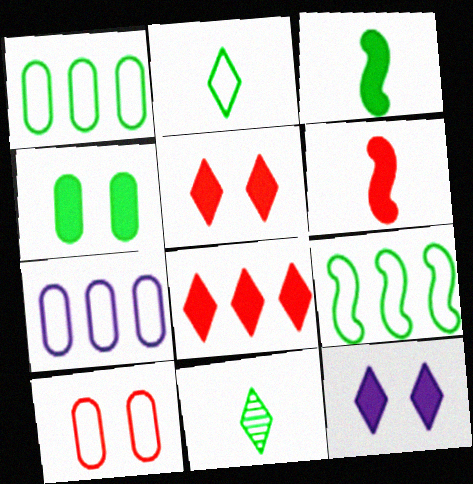[[4, 9, 11]]